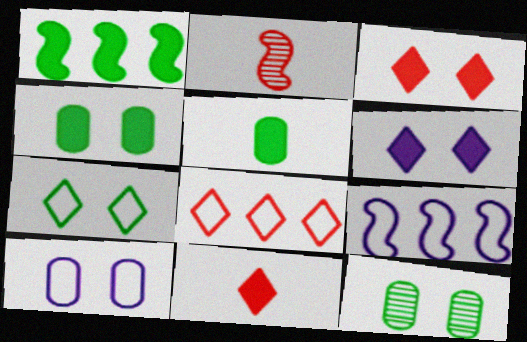[[9, 11, 12]]